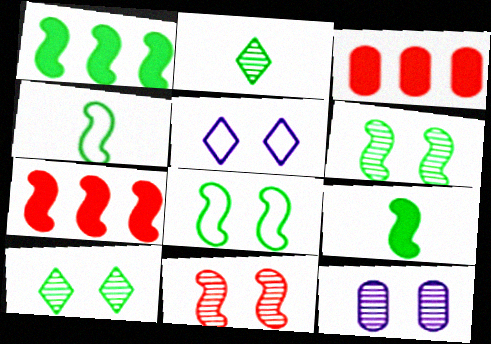[[1, 4, 6], 
[10, 11, 12]]